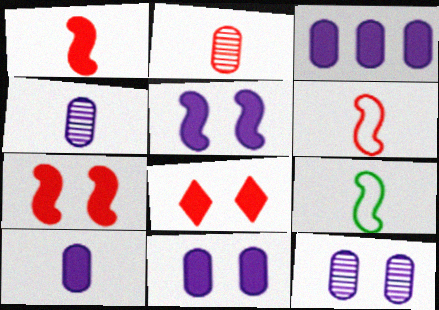[[3, 10, 11]]